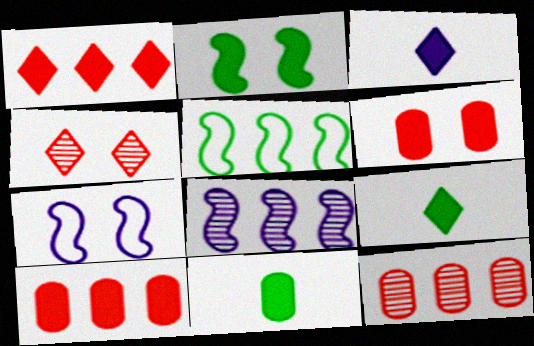[[2, 3, 10], 
[7, 9, 12]]